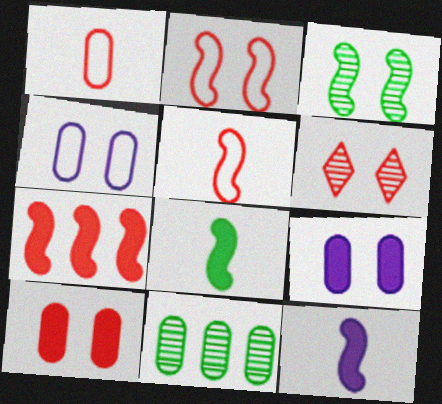[[1, 6, 7], 
[1, 9, 11], 
[2, 6, 10]]